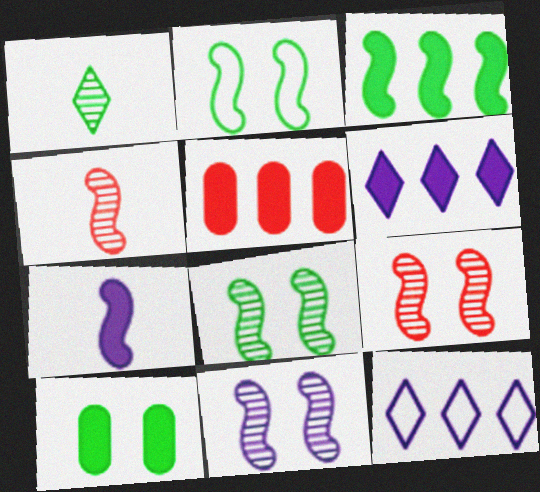[[3, 5, 6], 
[4, 10, 12], 
[8, 9, 11]]